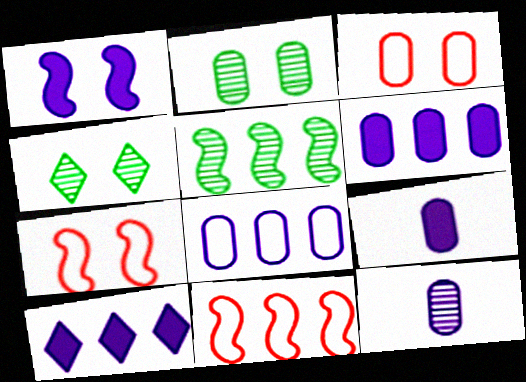[[1, 3, 4], 
[1, 9, 10], 
[4, 9, 11]]